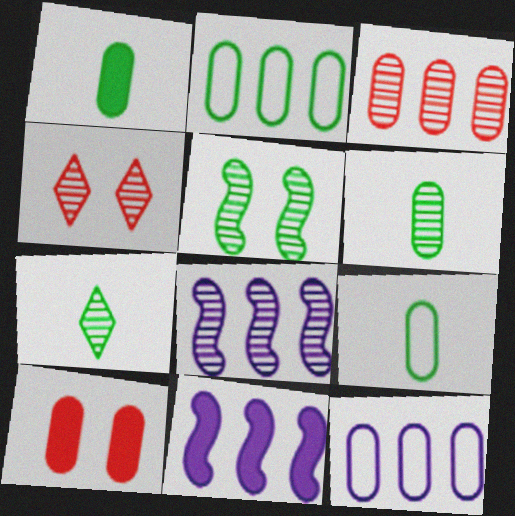[[1, 6, 9], 
[4, 6, 8], 
[4, 9, 11], 
[6, 10, 12]]